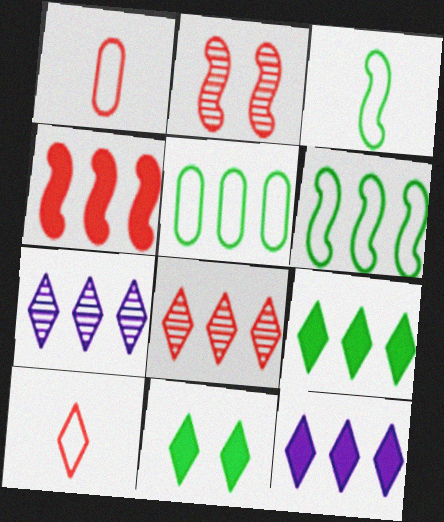[[4, 5, 7], 
[7, 10, 11]]